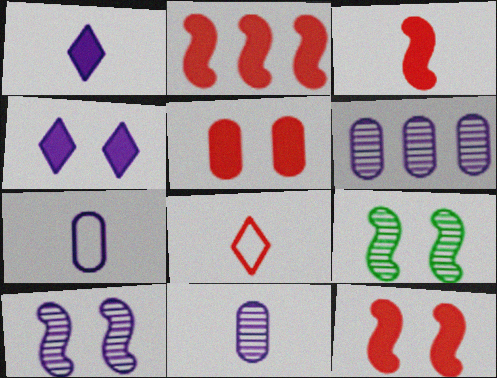[[2, 3, 12]]